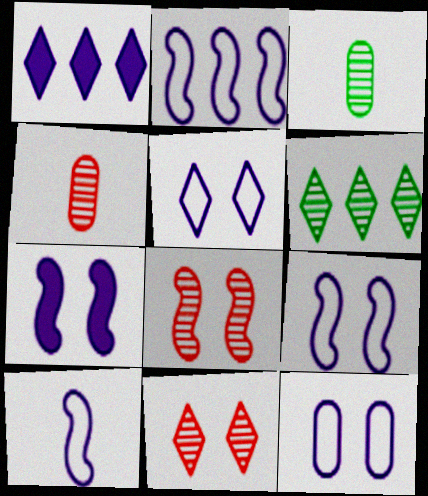[[2, 9, 10], 
[5, 9, 12]]